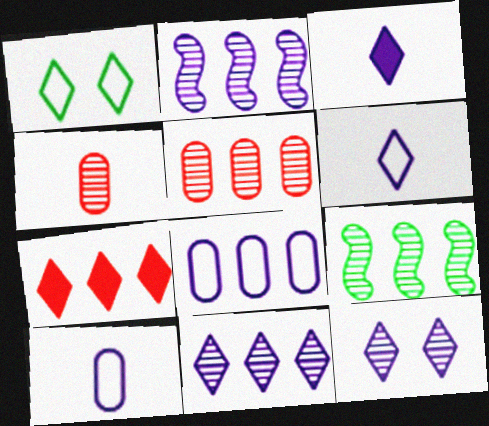[[4, 9, 12], 
[5, 9, 11], 
[7, 8, 9]]